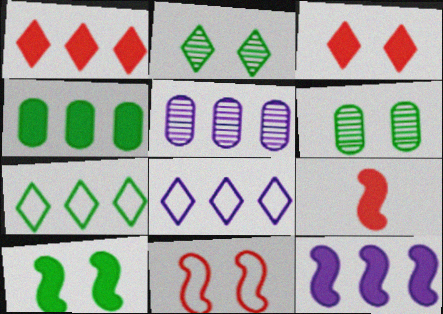[[1, 4, 12], 
[5, 8, 12], 
[6, 8, 9], 
[9, 10, 12]]